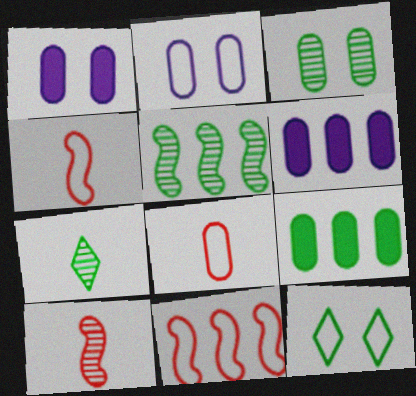[[1, 7, 11], 
[3, 5, 7], 
[3, 6, 8], 
[6, 10, 12]]